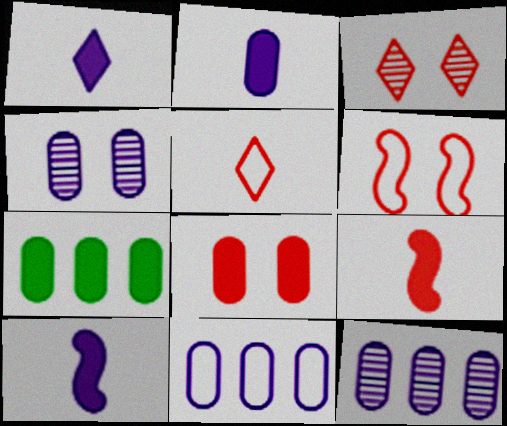[[1, 2, 10], 
[2, 4, 11], 
[2, 7, 8], 
[3, 6, 8]]